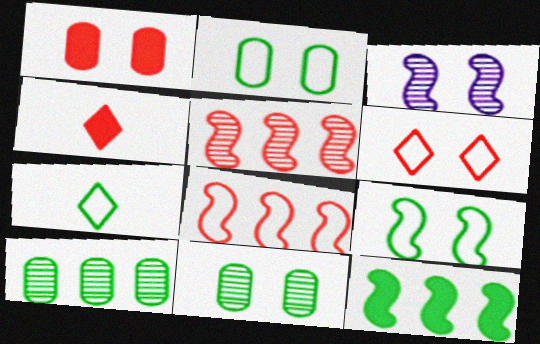[[7, 11, 12]]